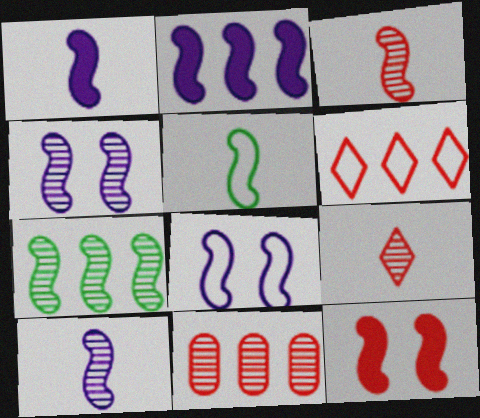[[1, 3, 5], 
[2, 8, 10], 
[3, 4, 7]]